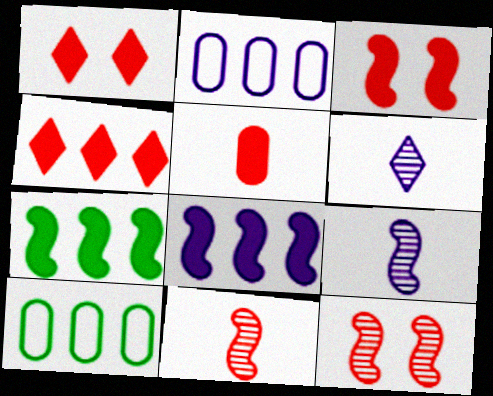[[1, 9, 10], 
[3, 4, 5], 
[3, 6, 10]]